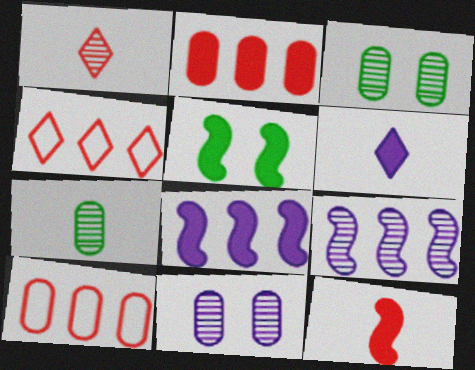[[1, 3, 9], 
[2, 5, 6], 
[5, 8, 12]]